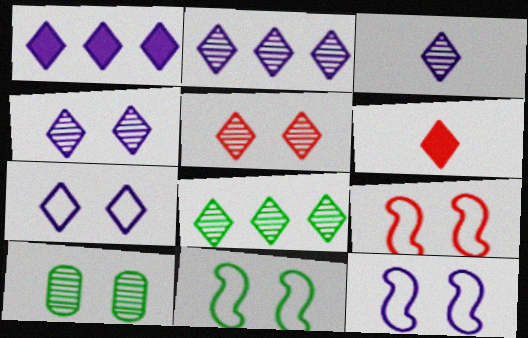[[1, 3, 7], 
[2, 3, 4], 
[3, 5, 8], 
[6, 7, 8], 
[9, 11, 12]]